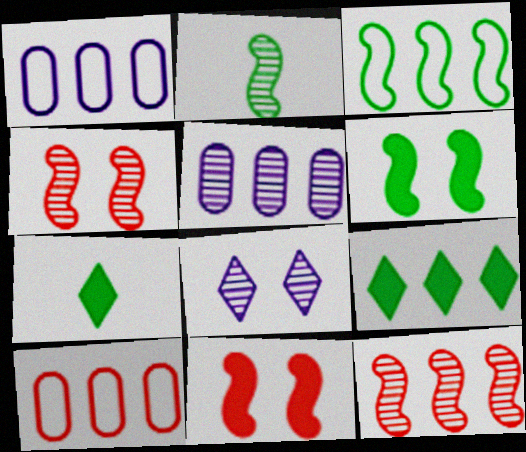[[1, 4, 7], 
[1, 9, 12], 
[2, 3, 6]]